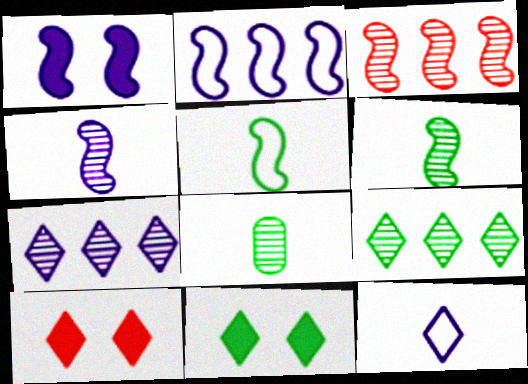[[1, 2, 4], 
[1, 3, 5], 
[2, 8, 10], 
[9, 10, 12]]